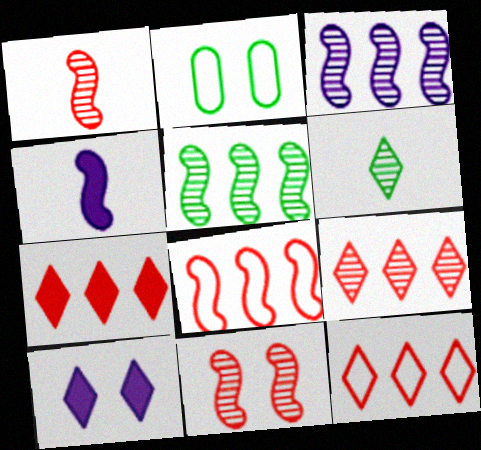[[2, 4, 9], 
[2, 10, 11], 
[6, 10, 12], 
[7, 9, 12]]